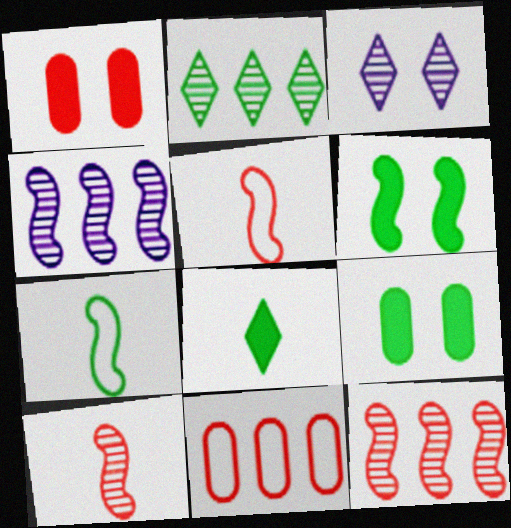[[2, 7, 9], 
[4, 5, 6]]